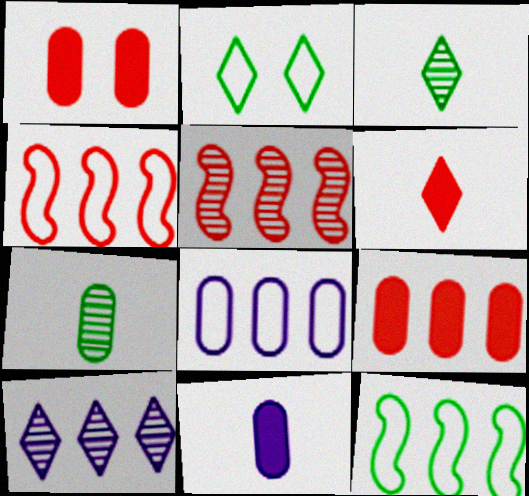[[1, 7, 8], 
[2, 5, 11], 
[2, 6, 10], 
[9, 10, 12]]